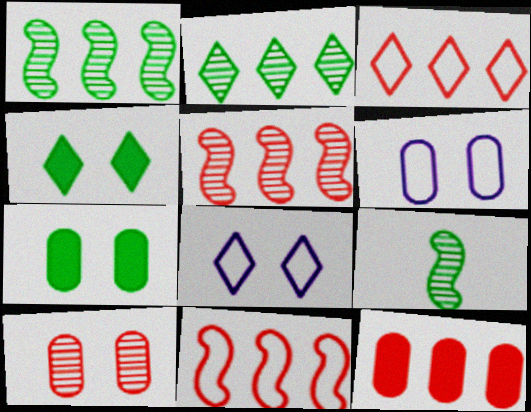[[3, 5, 12], 
[6, 7, 10], 
[8, 9, 12]]